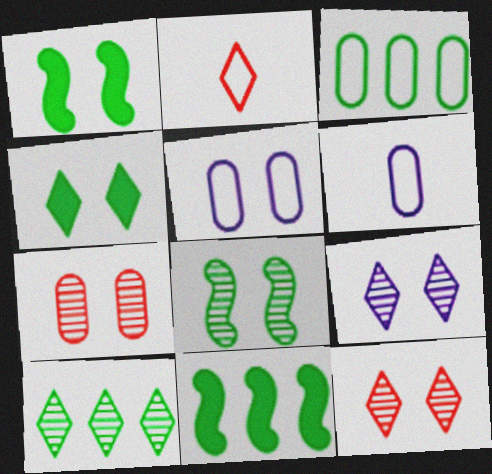[[1, 5, 12], 
[3, 10, 11], 
[6, 11, 12], 
[7, 8, 9]]